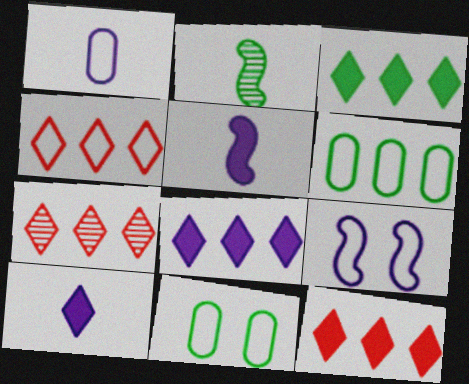[[2, 3, 11], 
[3, 8, 12], 
[4, 7, 12], 
[5, 7, 11]]